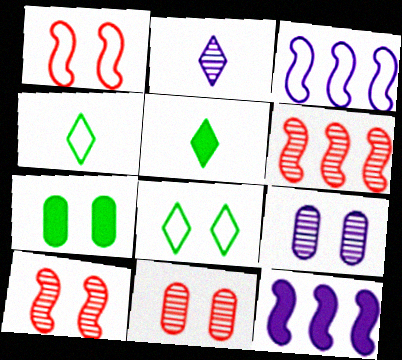[[3, 5, 11], 
[4, 11, 12]]